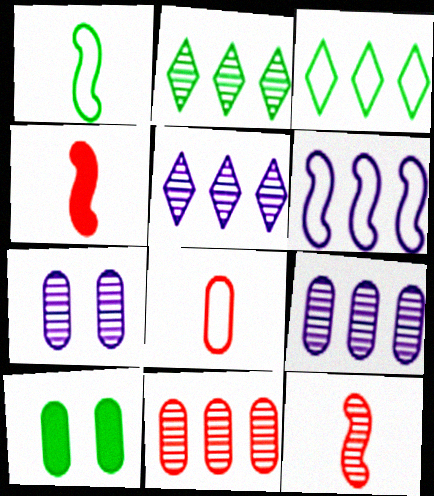[[1, 2, 10], 
[2, 7, 12], 
[3, 4, 7], 
[8, 9, 10]]